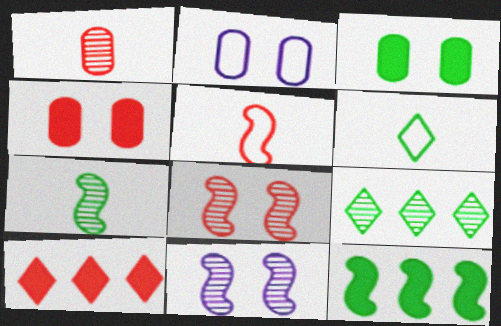[[1, 9, 11], 
[2, 7, 10], 
[5, 11, 12]]